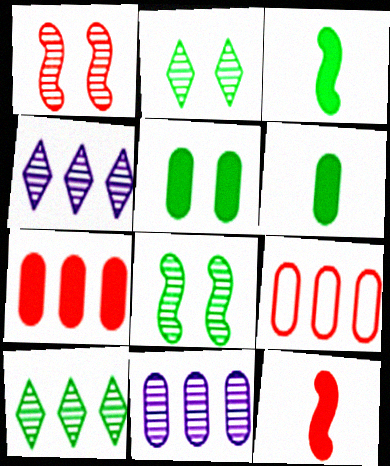[]